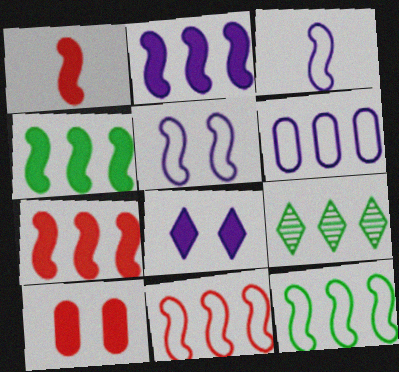[[2, 4, 7], 
[3, 9, 10], 
[6, 7, 9]]